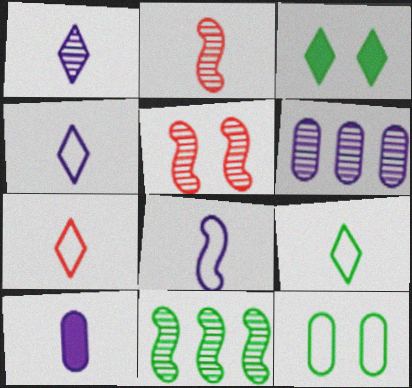[[1, 8, 10], 
[2, 9, 10], 
[4, 7, 9]]